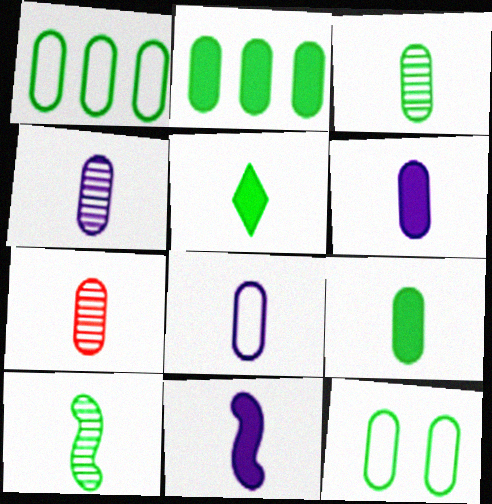[[2, 3, 12], 
[3, 4, 7], 
[4, 6, 8], 
[7, 8, 9]]